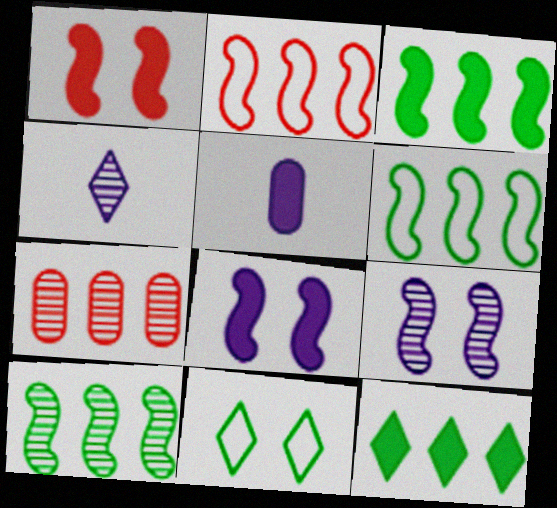[[1, 5, 12], 
[3, 6, 10]]